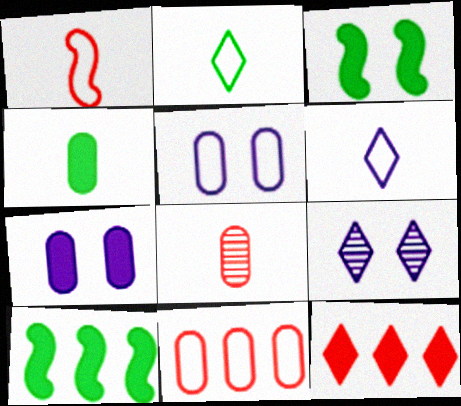[[2, 9, 12]]